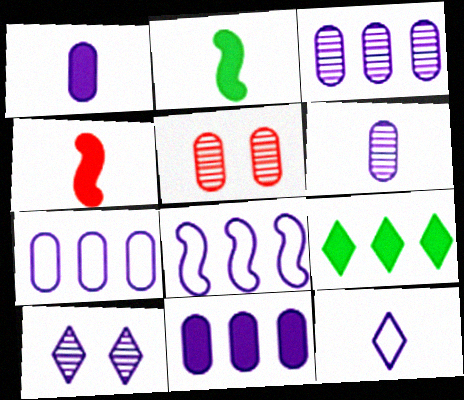[[1, 8, 10], 
[3, 7, 11]]